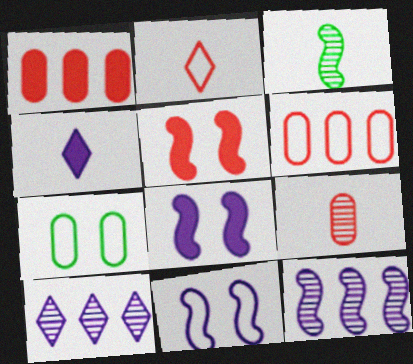[]